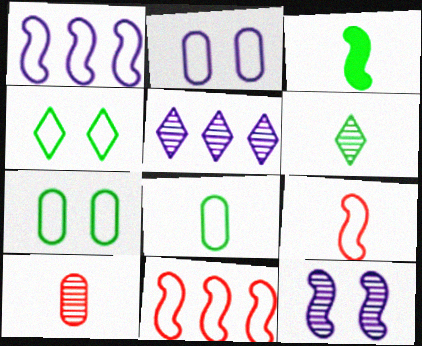[[3, 6, 8], 
[3, 11, 12]]